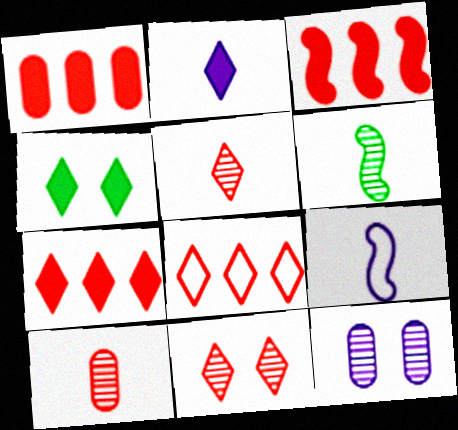[[1, 3, 7], 
[2, 4, 7]]